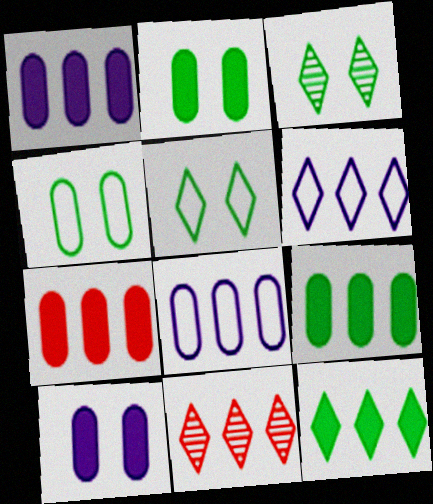[[1, 7, 9], 
[6, 11, 12]]